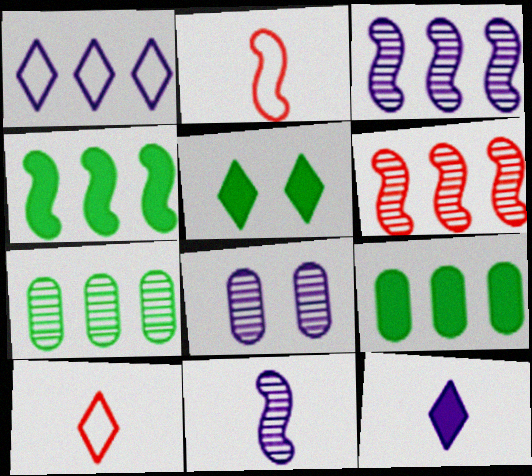[[1, 6, 9], 
[4, 8, 10]]